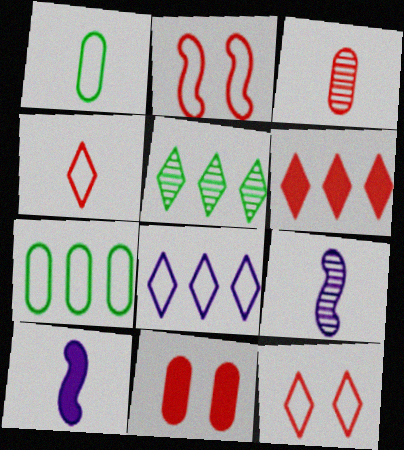[[1, 2, 8], 
[2, 3, 6], 
[5, 6, 8]]